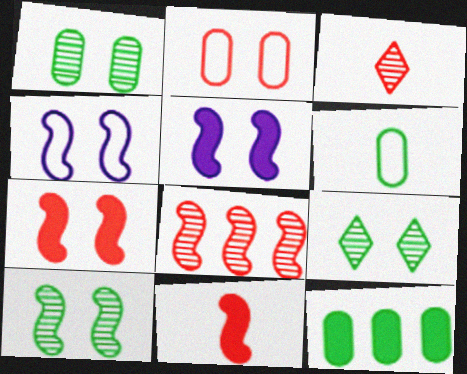[[1, 6, 12], 
[1, 9, 10], 
[2, 5, 9], 
[3, 4, 12], 
[4, 7, 10]]